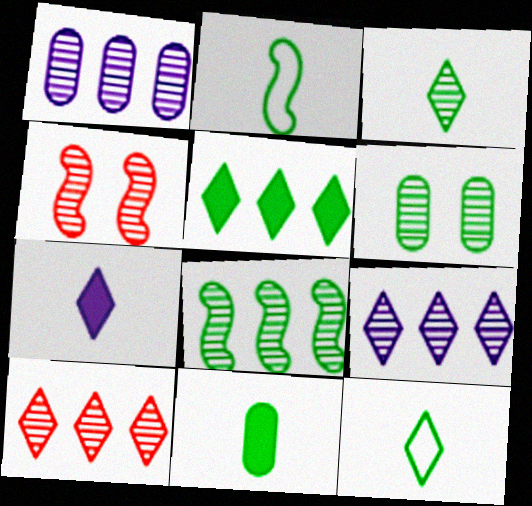[[1, 3, 4], 
[1, 8, 10], 
[2, 3, 11], 
[2, 5, 6], 
[3, 6, 8]]